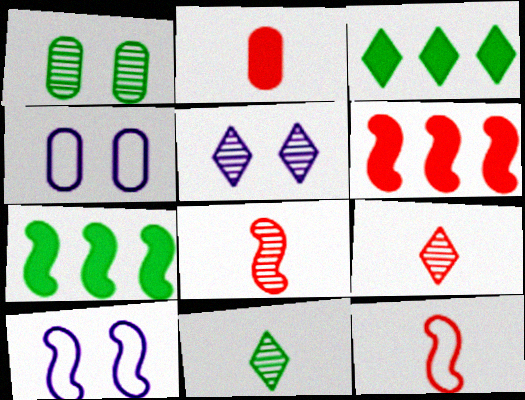[[2, 9, 12], 
[3, 4, 8], 
[4, 6, 11], 
[4, 7, 9], 
[7, 8, 10]]